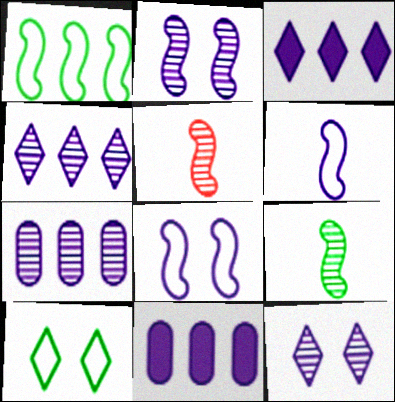[[5, 10, 11], 
[6, 11, 12]]